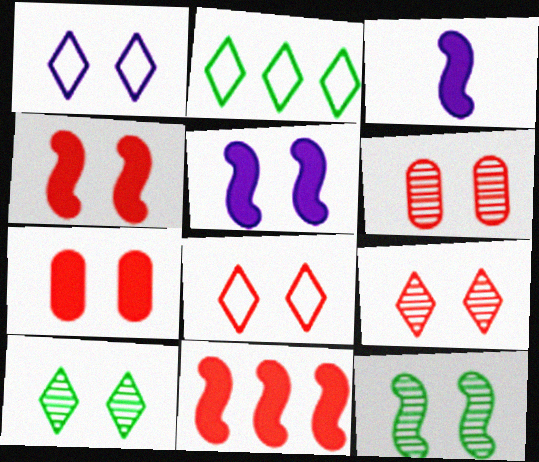[[1, 7, 12], 
[2, 3, 6], 
[4, 6, 8]]